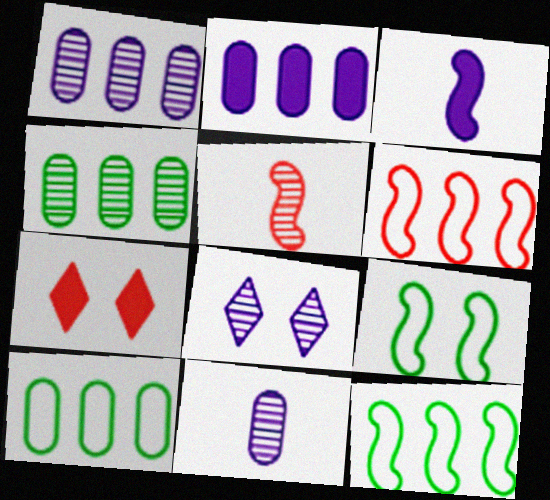[[4, 5, 8], 
[7, 11, 12]]